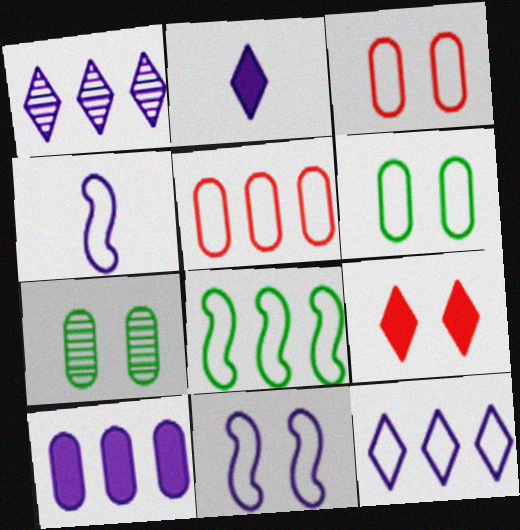[[5, 8, 12], 
[7, 9, 11]]